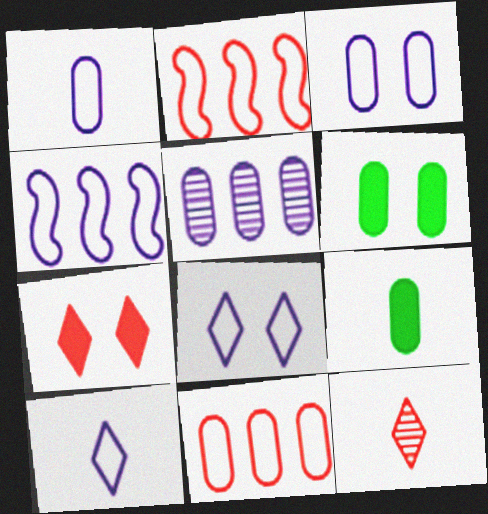[[1, 4, 8], 
[3, 4, 10], 
[4, 6, 12]]